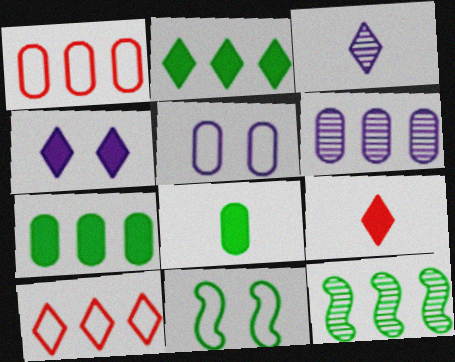[[1, 6, 7], 
[2, 4, 9], 
[5, 9, 12], 
[6, 9, 11]]